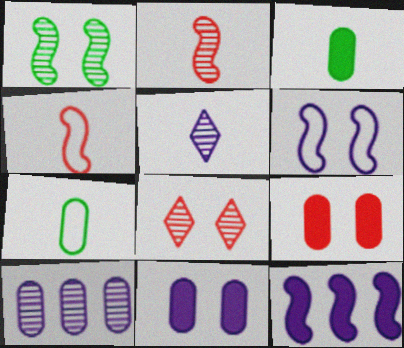[[1, 4, 12], 
[3, 4, 5], 
[7, 8, 12], 
[7, 9, 10]]